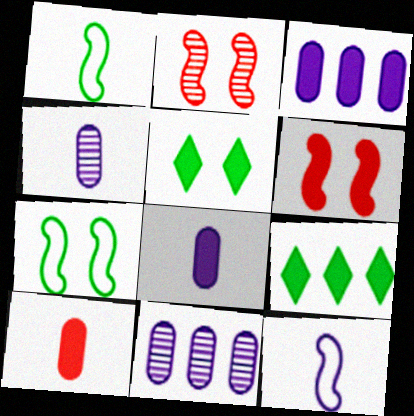[[6, 8, 9]]